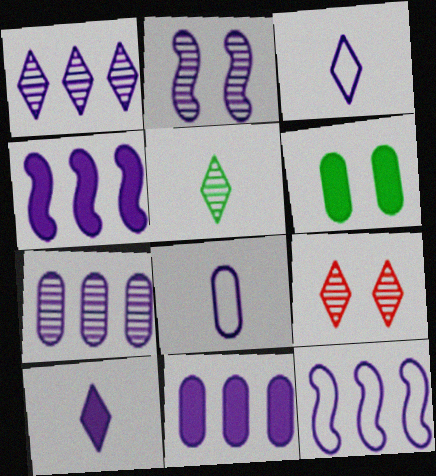[[1, 5, 9], 
[1, 11, 12], 
[2, 3, 11]]